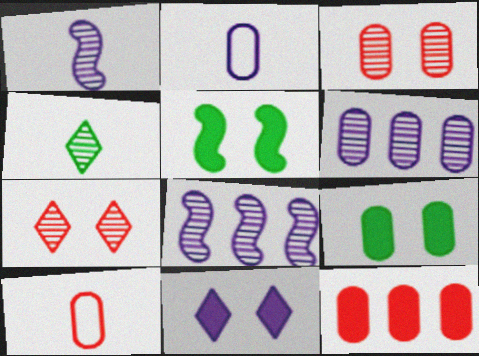[[2, 8, 11], 
[3, 4, 8], 
[3, 10, 12], 
[6, 9, 10]]